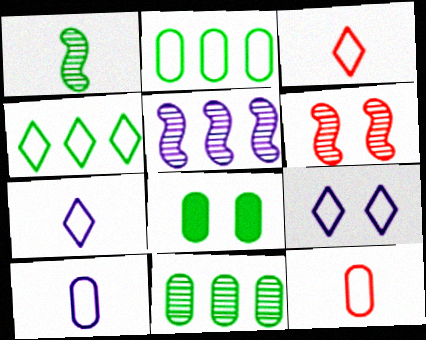[[1, 4, 8], 
[1, 5, 6], 
[3, 4, 9], 
[3, 5, 8], 
[6, 8, 9]]